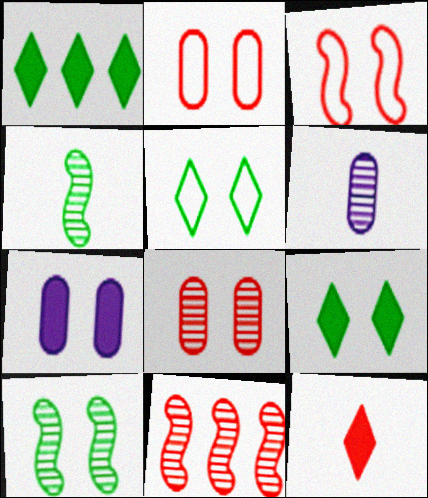[[1, 3, 6], 
[2, 11, 12]]